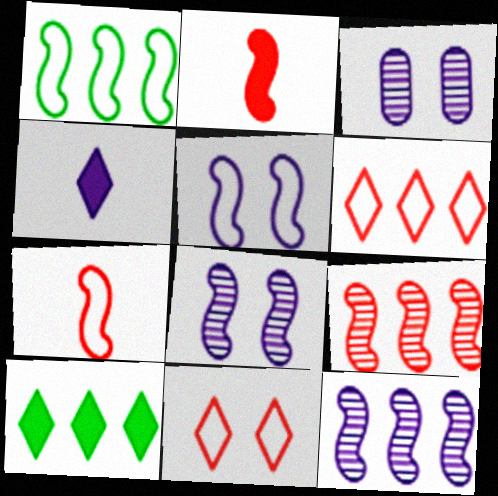[[1, 2, 8], 
[1, 5, 7], 
[3, 7, 10]]